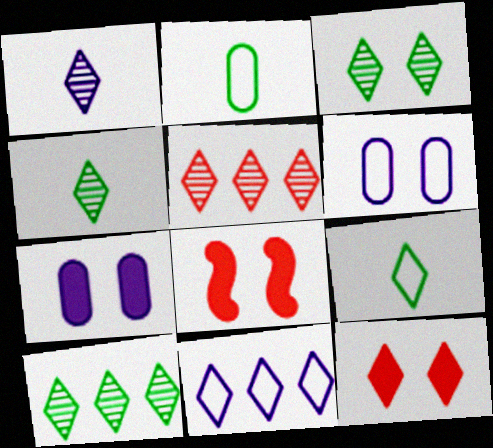[[1, 3, 5], 
[3, 4, 10], 
[3, 6, 8], 
[4, 11, 12]]